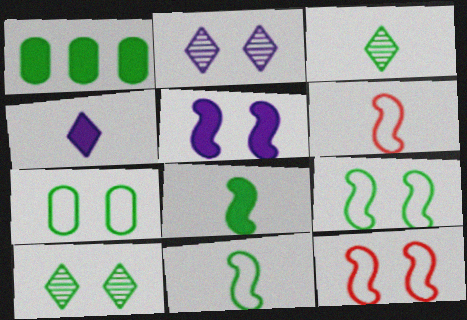[[1, 2, 6], 
[1, 3, 9], 
[1, 10, 11]]